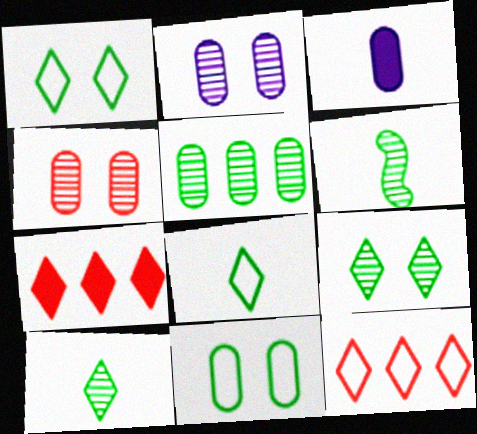[[5, 6, 9]]